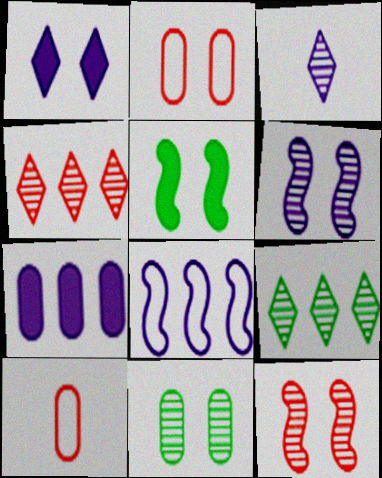[[7, 10, 11]]